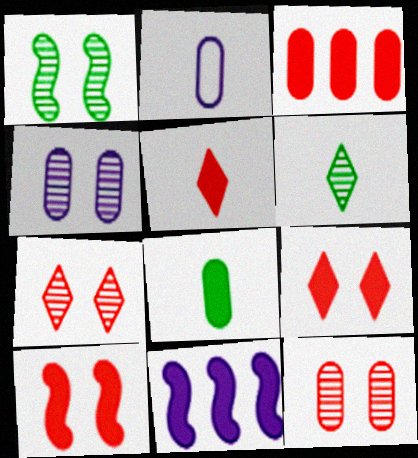[[1, 4, 7], 
[3, 5, 10], 
[8, 9, 11]]